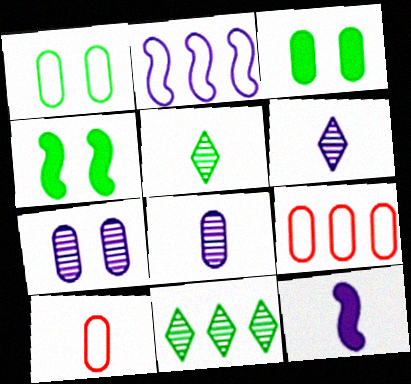[[3, 8, 9], 
[4, 6, 9], 
[5, 10, 12]]